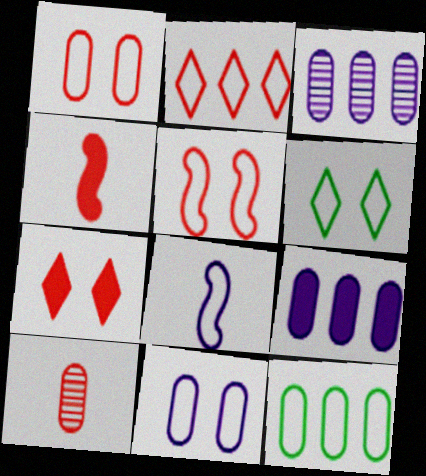[[3, 4, 6], 
[5, 6, 11]]